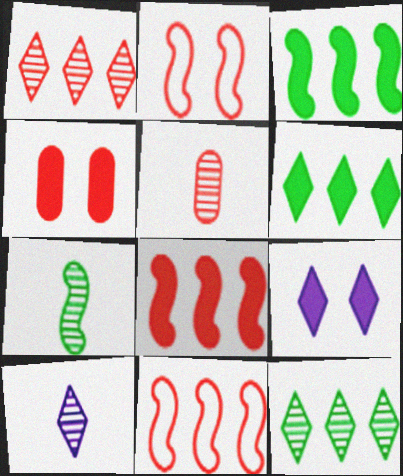[[5, 7, 10]]